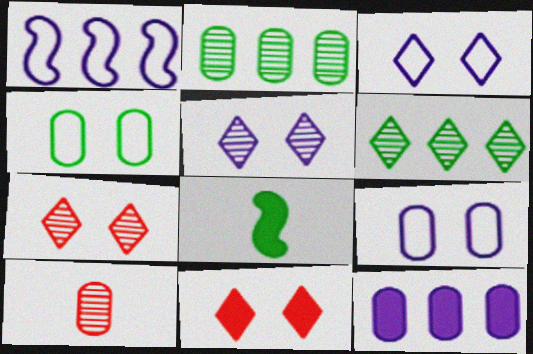[[4, 6, 8], 
[4, 10, 12], 
[8, 11, 12]]